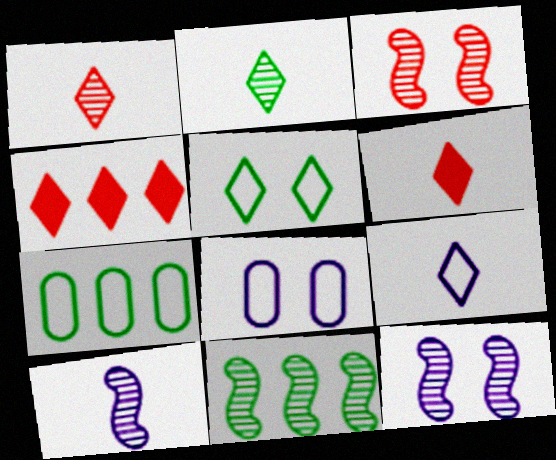[[2, 6, 9], 
[3, 10, 11], 
[6, 7, 12], 
[6, 8, 11]]